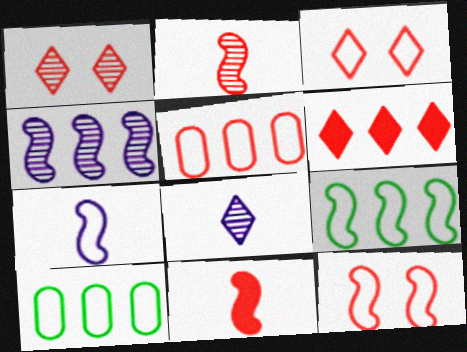[[1, 5, 11], 
[3, 7, 10], 
[4, 6, 10], 
[7, 9, 12]]